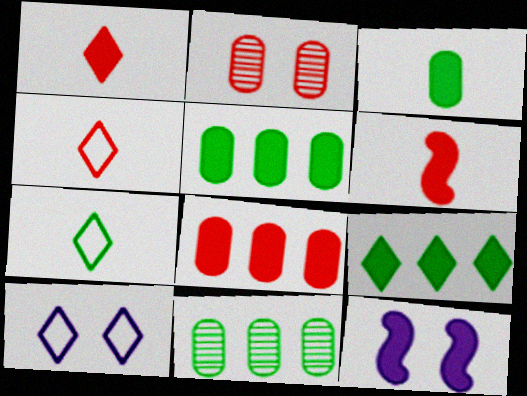[[1, 5, 12], 
[4, 11, 12], 
[6, 10, 11]]